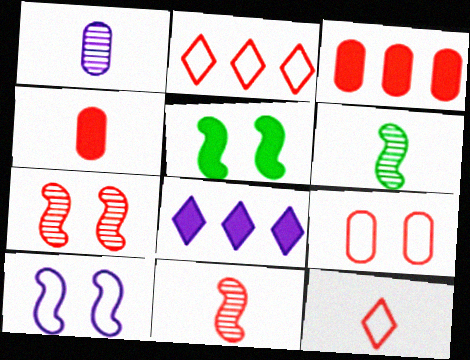[[1, 2, 5], 
[1, 8, 10], 
[2, 4, 7], 
[3, 7, 12], 
[4, 5, 8], 
[4, 11, 12], 
[5, 7, 10], 
[6, 8, 9]]